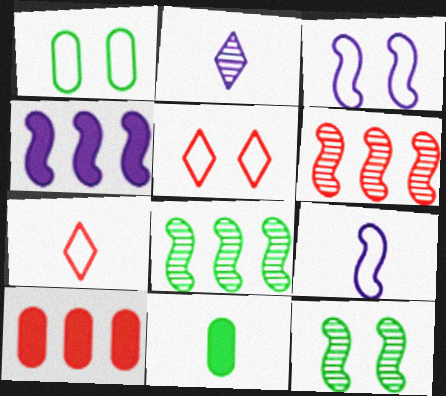[[1, 3, 5]]